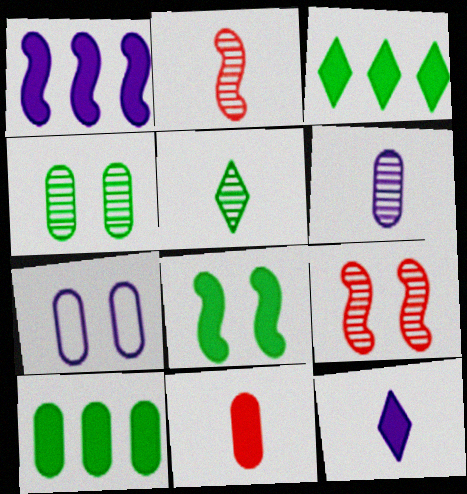[[2, 3, 7], 
[2, 5, 6]]